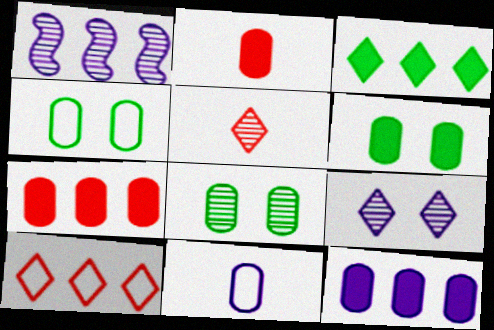[[1, 5, 8], 
[2, 6, 12], 
[4, 6, 8], 
[7, 8, 11]]